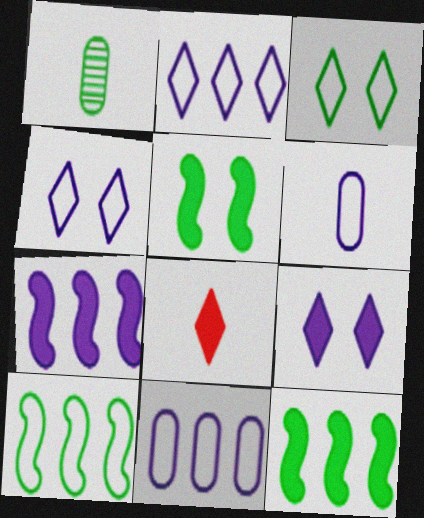[[1, 3, 12]]